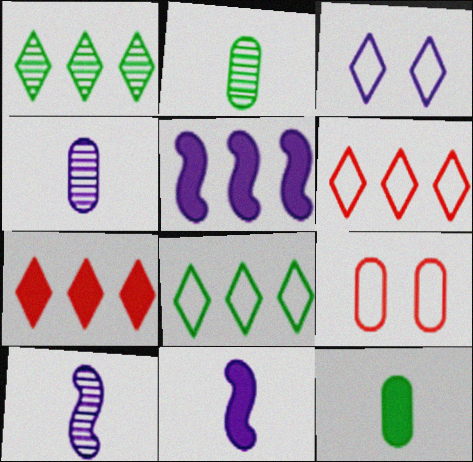[[1, 9, 11], 
[3, 4, 5]]